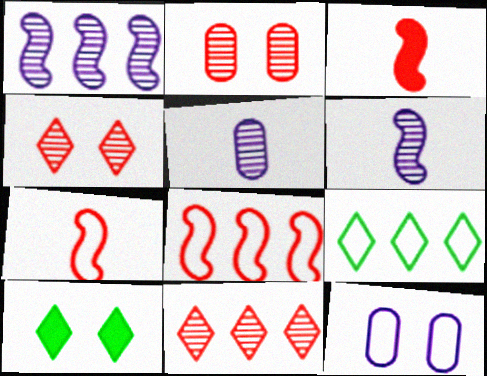[[5, 8, 10], 
[7, 9, 12]]